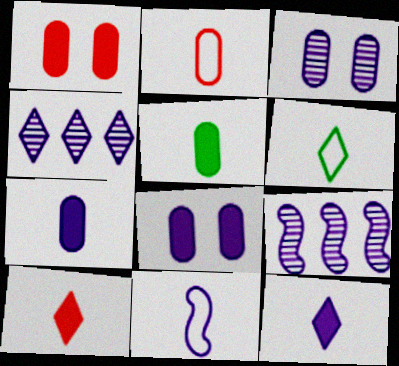[[1, 6, 9], 
[2, 6, 11], 
[4, 8, 11]]